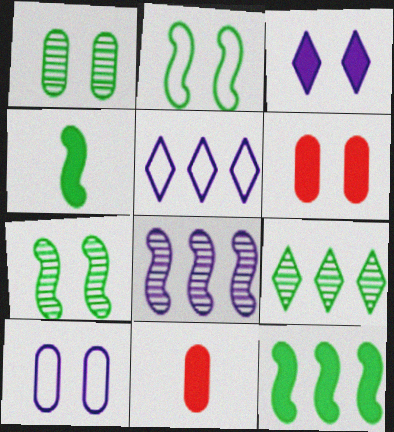[[1, 6, 10], 
[3, 11, 12], 
[5, 7, 11]]